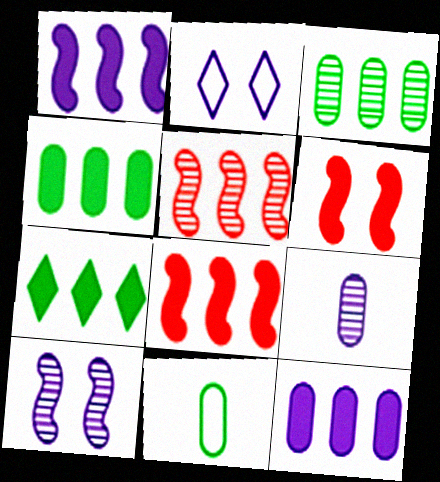[[1, 2, 9], 
[7, 8, 12]]